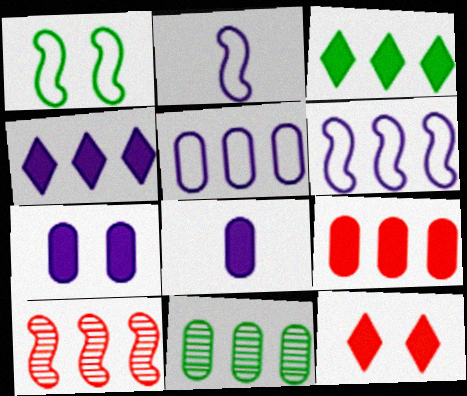[[2, 11, 12], 
[3, 5, 10], 
[5, 9, 11]]